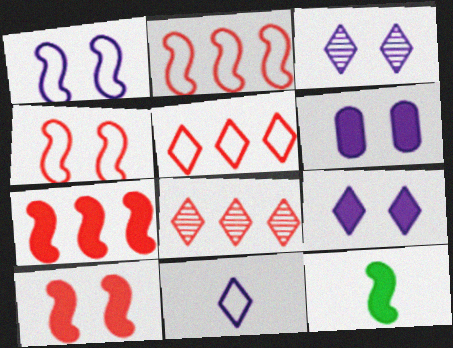[[1, 3, 6]]